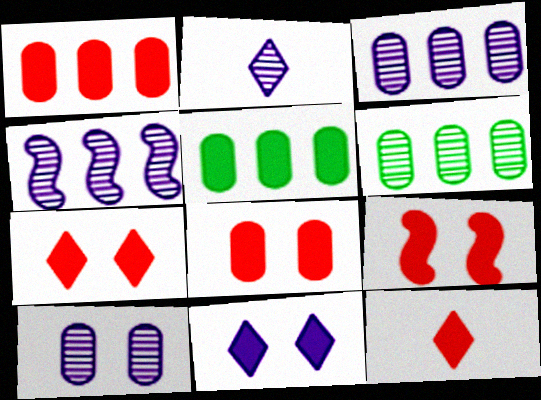[[1, 9, 12], 
[2, 4, 10], 
[7, 8, 9]]